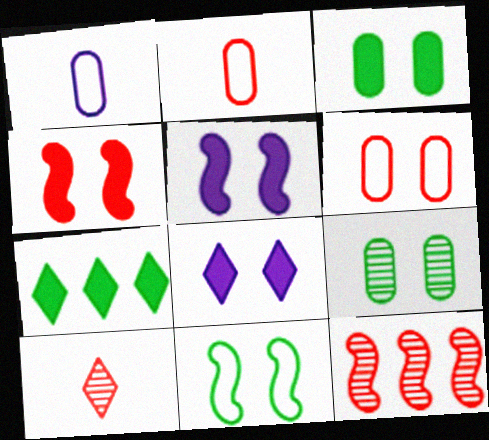[[3, 4, 8]]